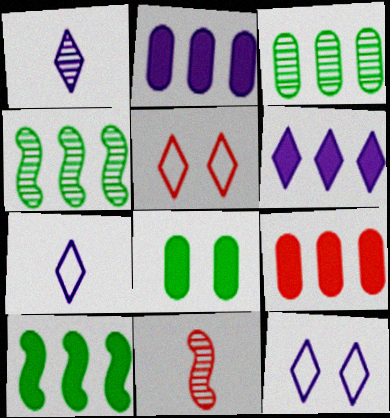[[1, 6, 12], 
[5, 9, 11], 
[6, 9, 10]]